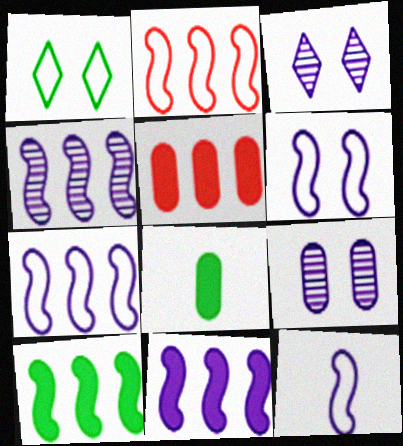[[2, 3, 8], 
[2, 4, 10], 
[4, 7, 11], 
[6, 7, 12]]